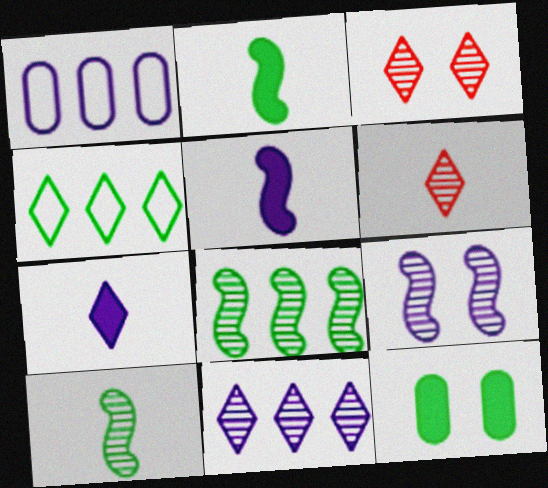[[1, 2, 3], 
[1, 7, 9], 
[3, 4, 7], 
[4, 10, 12]]